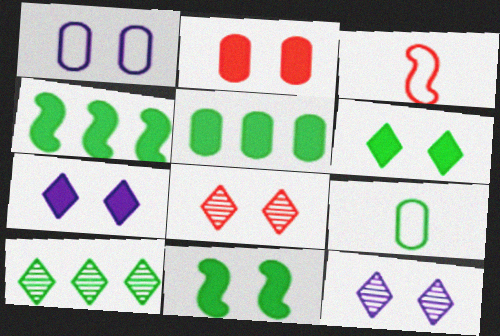[[1, 8, 11], 
[2, 7, 11], 
[3, 5, 12], 
[9, 10, 11]]